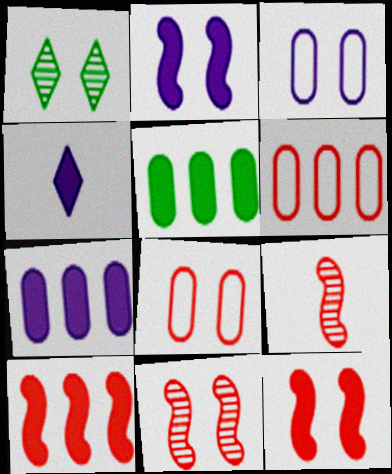[[1, 2, 8], 
[1, 3, 12], 
[2, 4, 7], 
[4, 5, 12]]